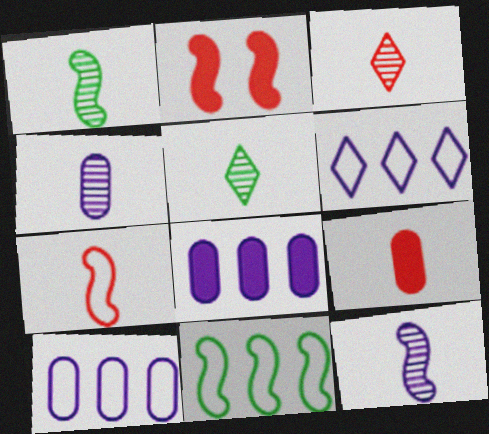[[1, 3, 4], 
[2, 5, 10], 
[2, 11, 12], 
[3, 7, 9]]